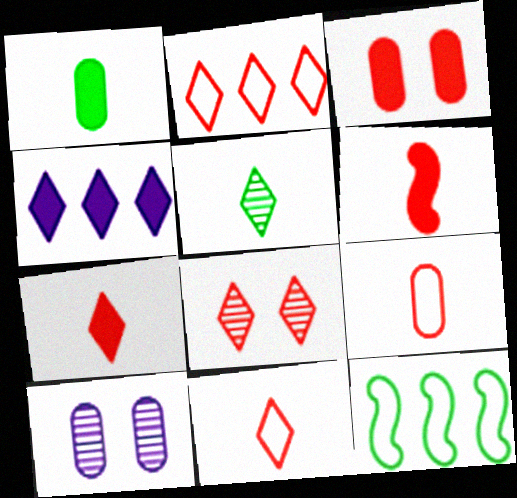[[2, 7, 8], 
[7, 10, 12]]